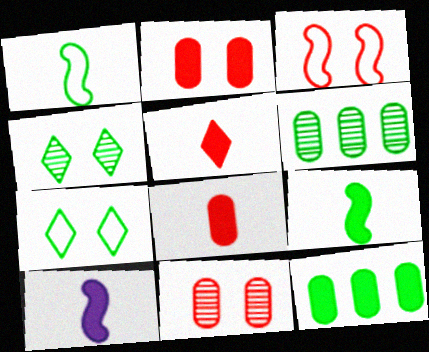[[1, 4, 12], 
[6, 7, 9]]